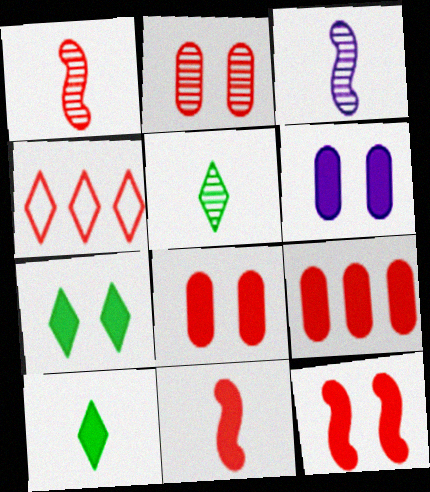[[1, 4, 8], 
[2, 4, 11], 
[6, 7, 12]]